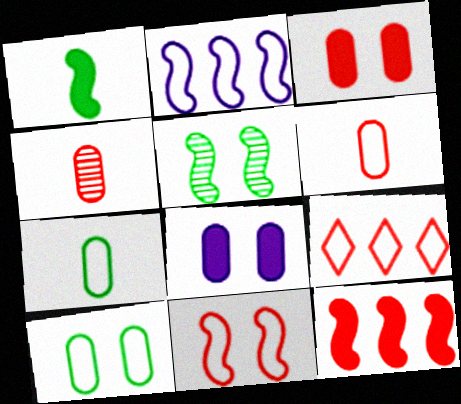[[6, 9, 11]]